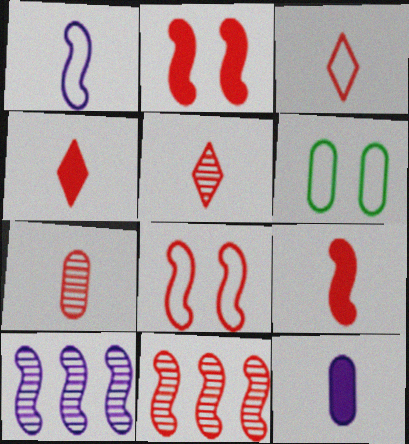[[3, 4, 5], 
[3, 7, 9], 
[4, 6, 10], 
[8, 9, 11]]